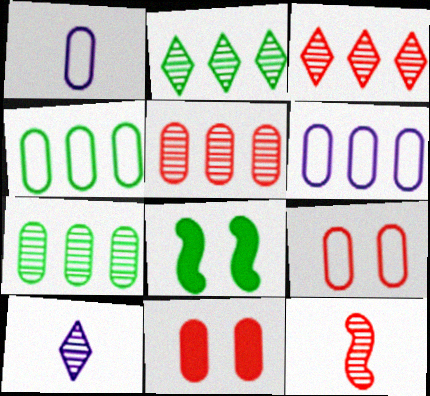[[1, 3, 8], 
[1, 4, 9], 
[1, 7, 11]]